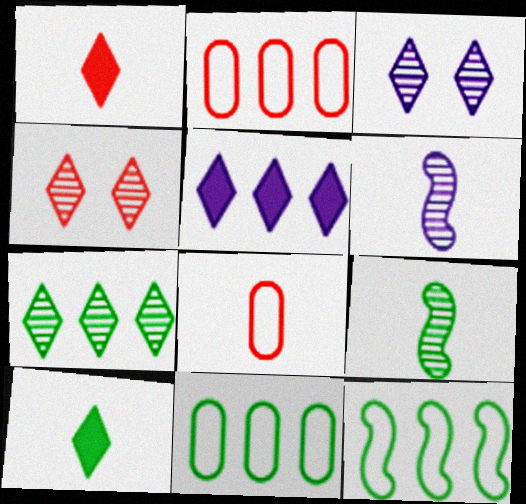[[6, 8, 10]]